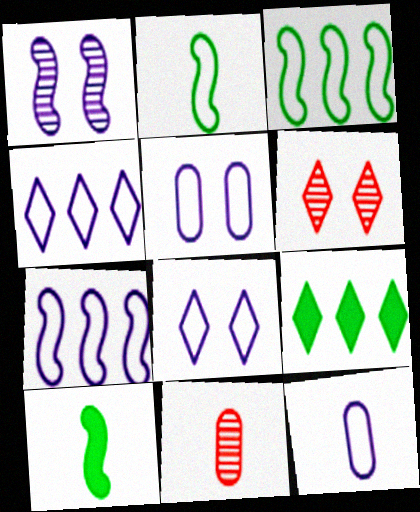[[7, 8, 12]]